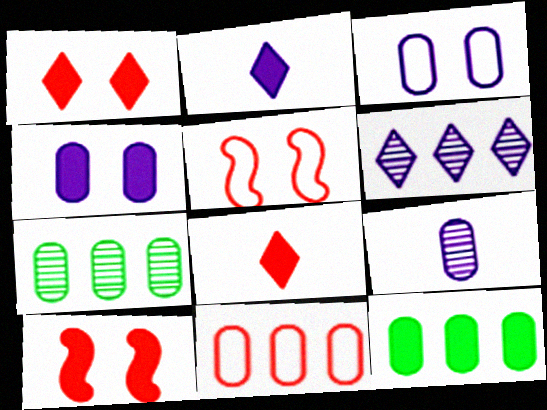[[2, 5, 7], 
[2, 10, 12]]